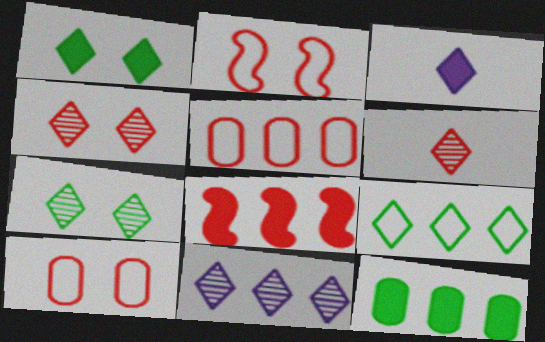[[3, 4, 9], 
[6, 7, 11], 
[6, 8, 10]]